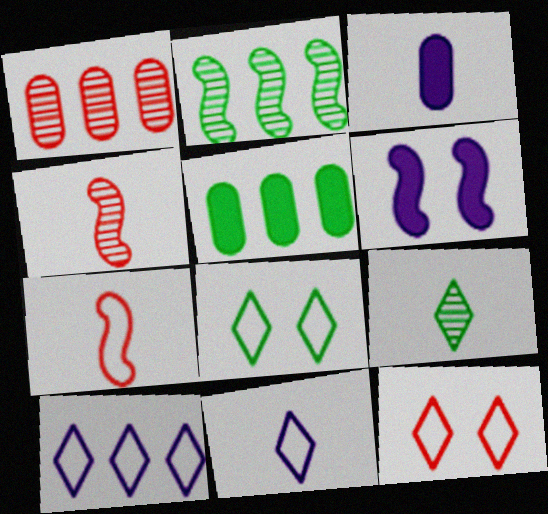[[2, 3, 12], 
[2, 6, 7], 
[3, 7, 9]]